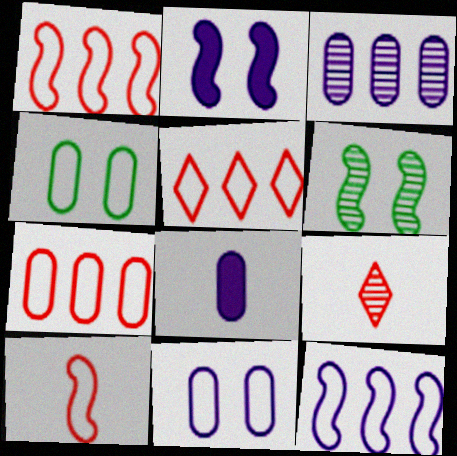[[1, 5, 7], 
[3, 6, 9], 
[3, 8, 11], 
[5, 6, 8]]